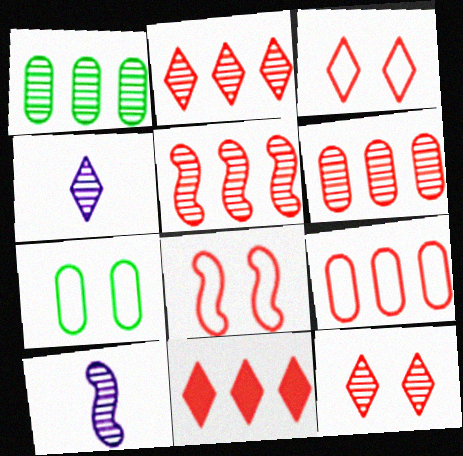[[1, 10, 12], 
[2, 5, 6], 
[5, 9, 11], 
[7, 10, 11]]